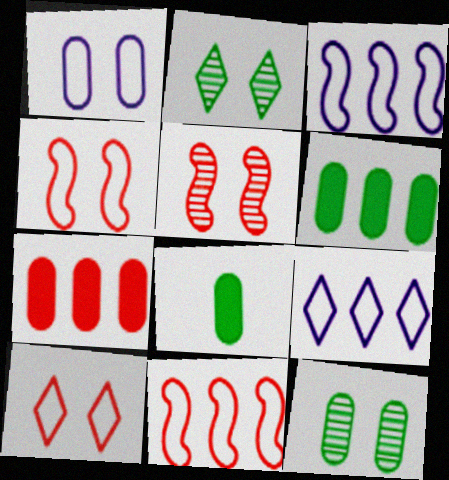[[5, 8, 9]]